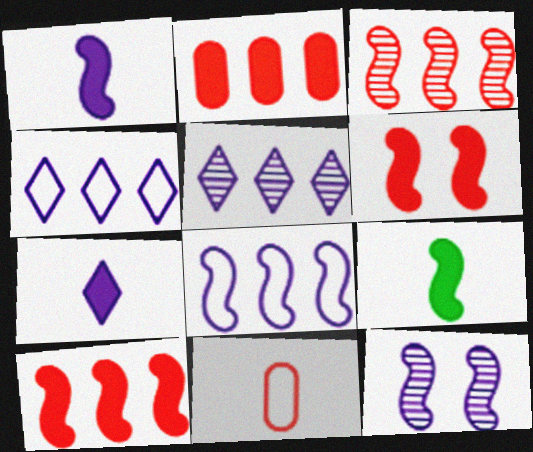[[1, 8, 12]]